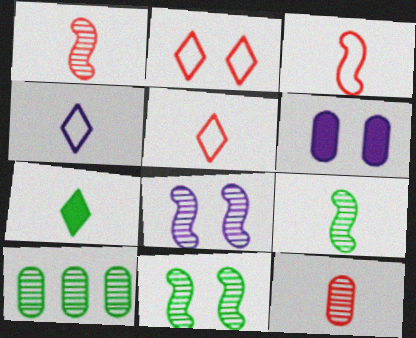[[2, 6, 11]]